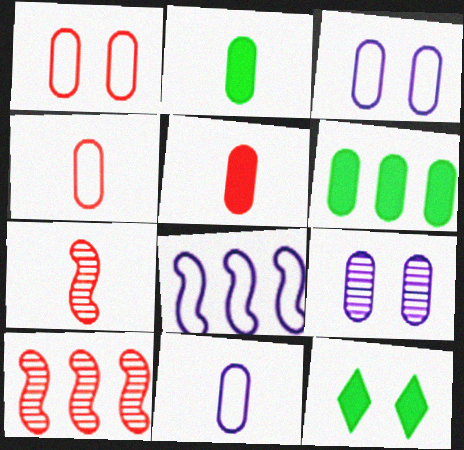[[4, 6, 9], 
[10, 11, 12]]